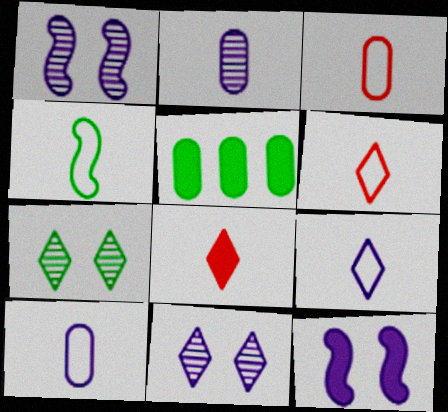[[1, 5, 6], 
[2, 4, 8], 
[3, 4, 9], 
[4, 5, 7], 
[4, 6, 10], 
[5, 8, 12]]